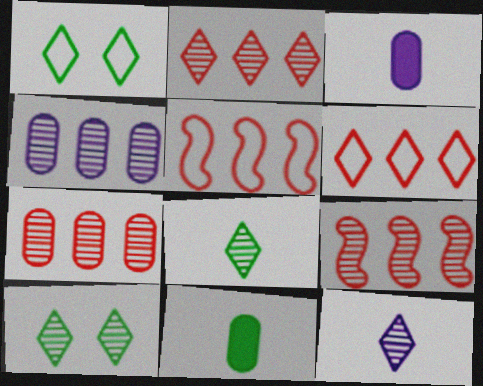[[1, 3, 9], 
[2, 7, 9], 
[2, 10, 12], 
[3, 5, 10]]